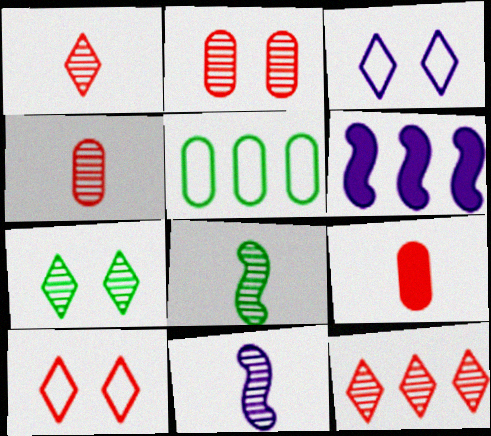[[5, 6, 12]]